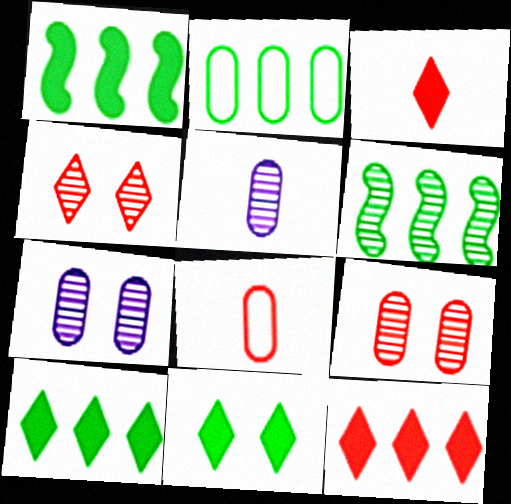[[2, 6, 10], 
[4, 5, 6]]